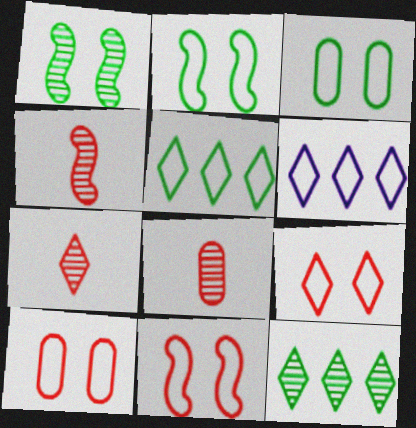[[4, 7, 8], 
[9, 10, 11]]